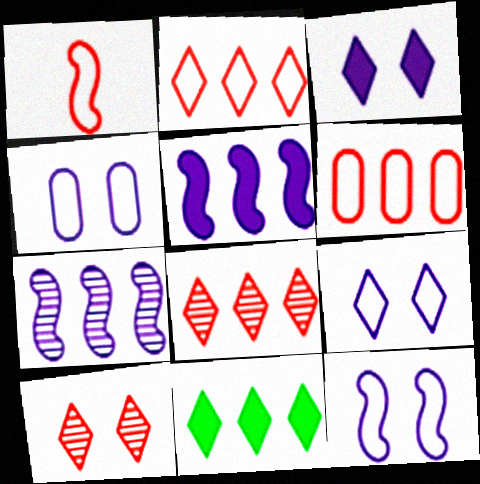[[4, 9, 12], 
[6, 7, 11]]